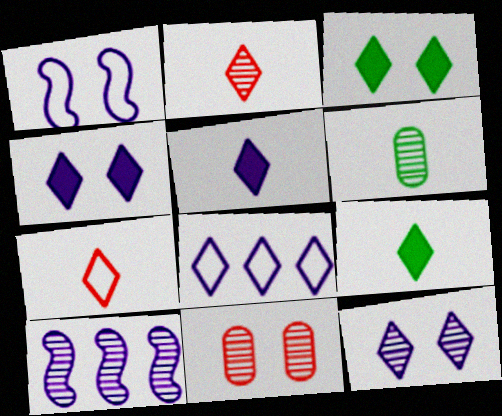[[1, 3, 11], 
[2, 3, 8], 
[5, 8, 12]]